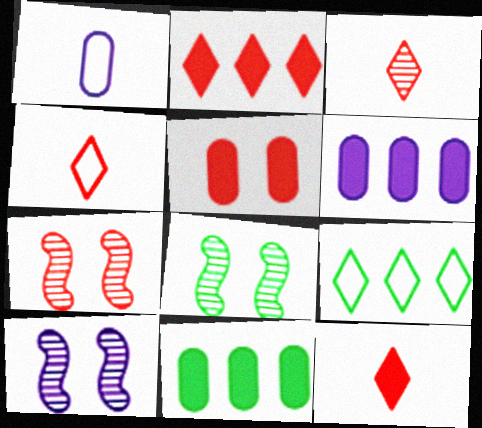[[1, 2, 8], 
[3, 4, 12], 
[4, 6, 8], 
[4, 10, 11], 
[7, 8, 10]]